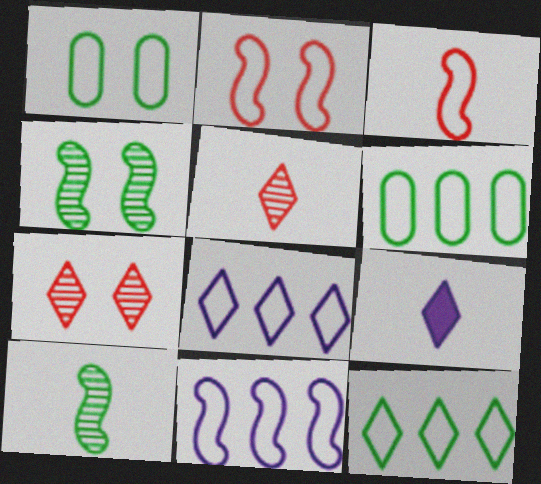[[1, 3, 8], 
[7, 9, 12]]